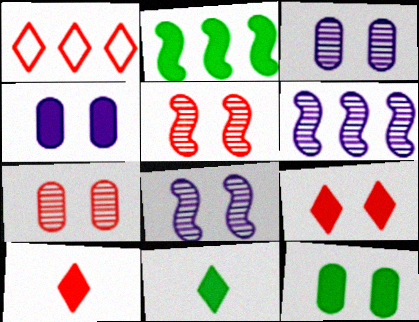[[2, 4, 10], 
[2, 11, 12]]